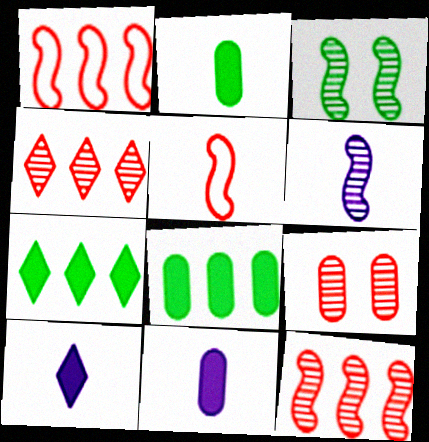[[3, 6, 12]]